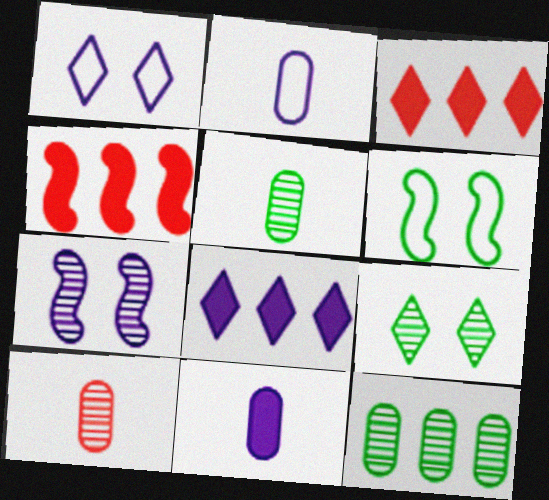[[1, 4, 5], 
[2, 4, 9], 
[2, 7, 8], 
[6, 8, 10]]